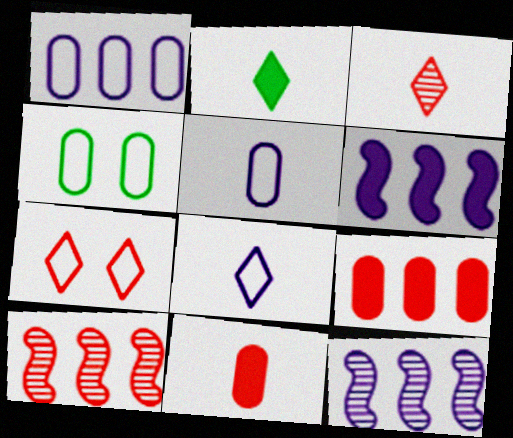[[2, 3, 8], 
[3, 4, 6], 
[7, 10, 11]]